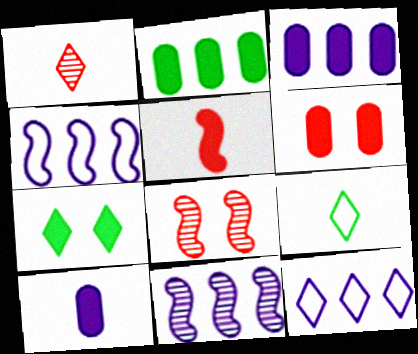[[1, 7, 12], 
[2, 6, 10], 
[3, 5, 7], 
[3, 8, 9], 
[3, 11, 12], 
[6, 9, 11]]